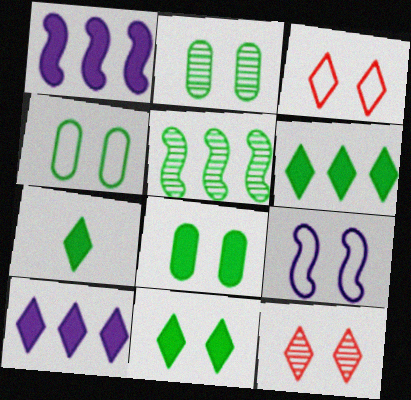[[2, 4, 8], 
[3, 4, 9], 
[4, 5, 7], 
[6, 7, 11], 
[8, 9, 12]]